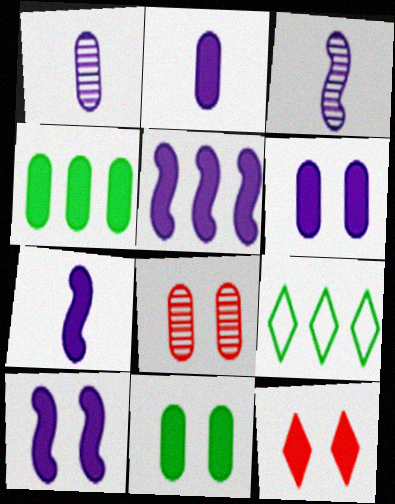[[4, 7, 12], 
[5, 7, 10], 
[7, 8, 9], 
[10, 11, 12]]